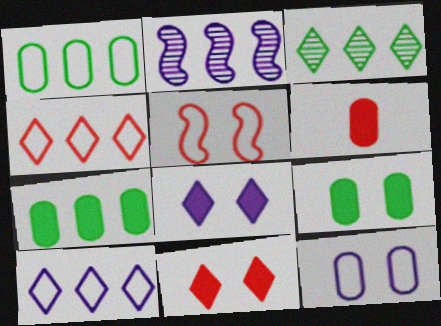[[2, 4, 7]]